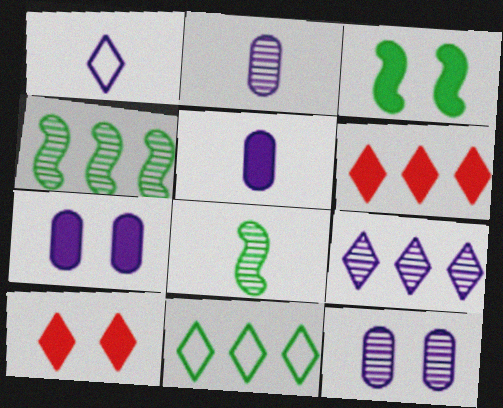[[3, 5, 6], 
[3, 7, 10], 
[6, 9, 11]]